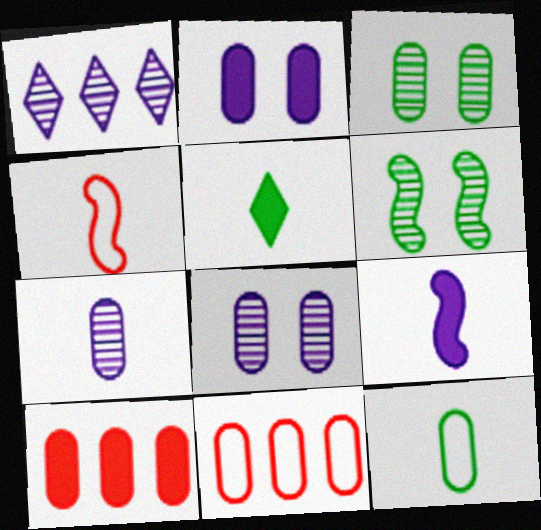[[4, 5, 7], 
[8, 10, 12]]